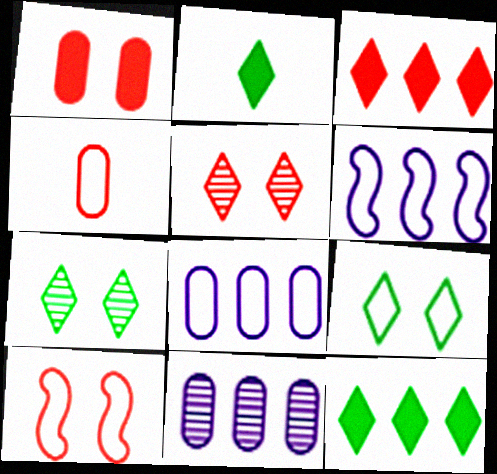[[1, 5, 10], 
[2, 10, 11], 
[4, 6, 9]]